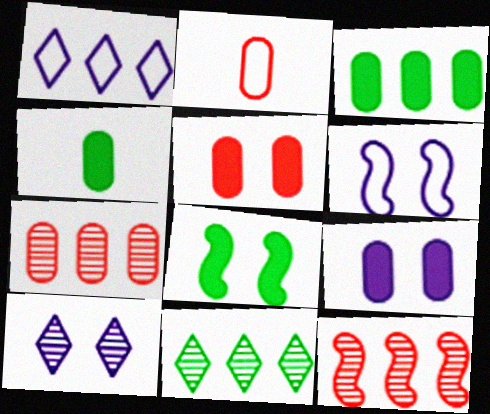[[1, 3, 12], 
[2, 5, 7], 
[6, 9, 10]]